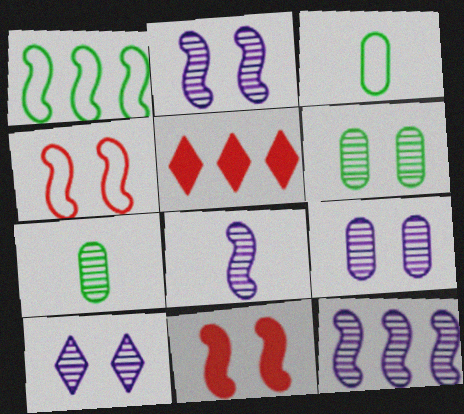[[1, 8, 11], 
[2, 3, 5], 
[2, 8, 12], 
[2, 9, 10]]